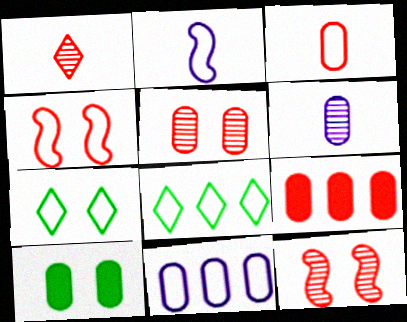[[1, 4, 9], 
[3, 5, 9]]